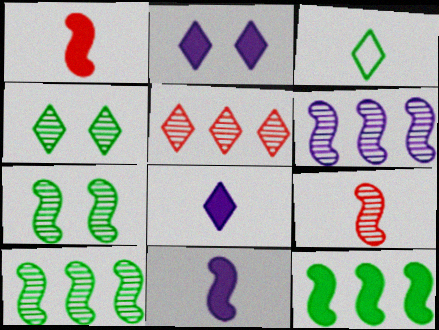[[2, 3, 5], 
[6, 7, 9]]